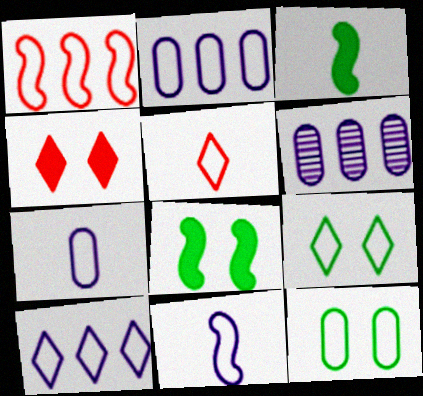[[1, 7, 9], 
[5, 6, 8], 
[5, 9, 10]]